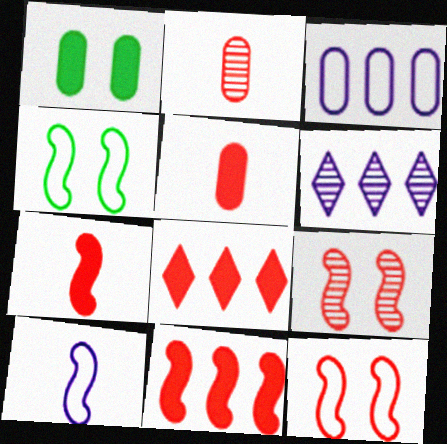[[1, 2, 3], 
[2, 8, 12], 
[4, 5, 6]]